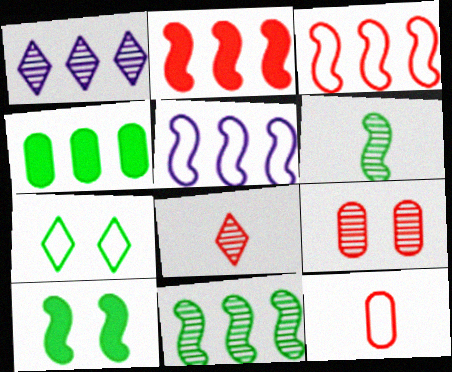[[1, 3, 4], 
[1, 6, 9], 
[1, 10, 12], 
[2, 5, 11], 
[4, 6, 7], 
[5, 7, 12]]